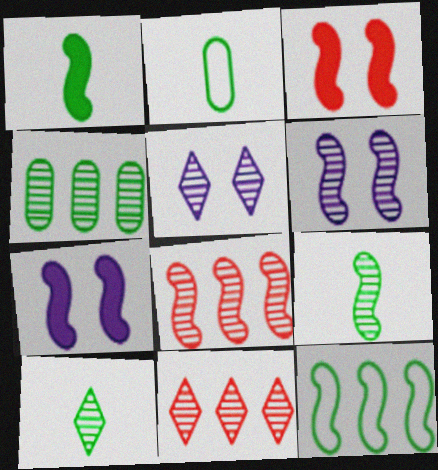[[1, 2, 10], 
[2, 7, 11], 
[5, 10, 11], 
[6, 8, 9]]